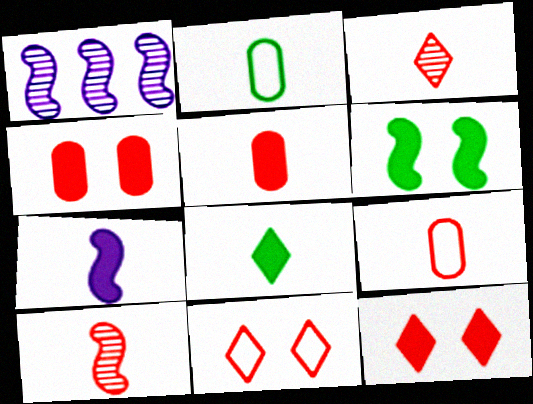[[1, 2, 12], 
[2, 3, 7], 
[5, 7, 8]]